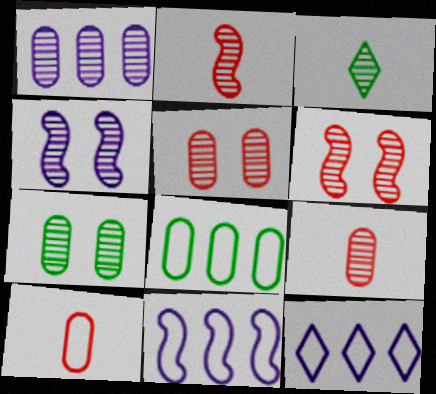[[1, 3, 6], 
[1, 7, 9]]